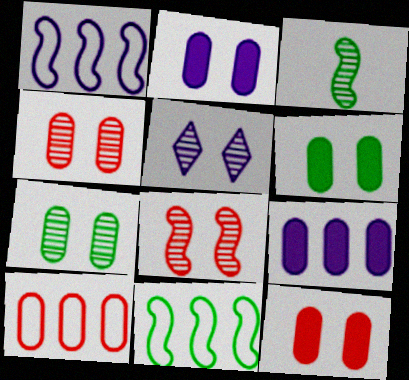[[2, 6, 12], 
[5, 7, 8]]